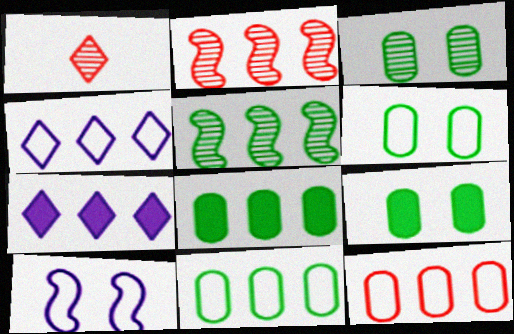[[1, 8, 10], 
[2, 4, 8], 
[2, 7, 11], 
[3, 6, 9], 
[5, 7, 12]]